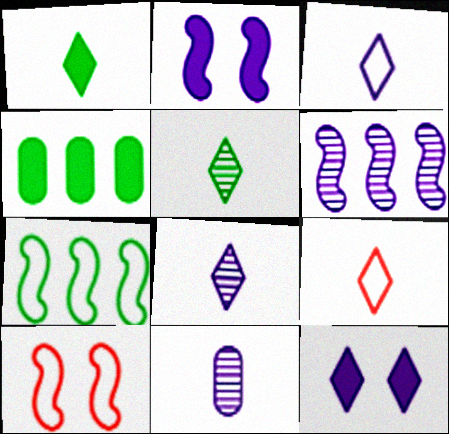[[1, 8, 9], 
[4, 8, 10]]